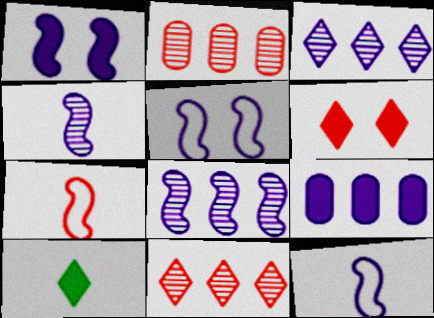[[1, 8, 12], 
[2, 5, 10], 
[2, 6, 7]]